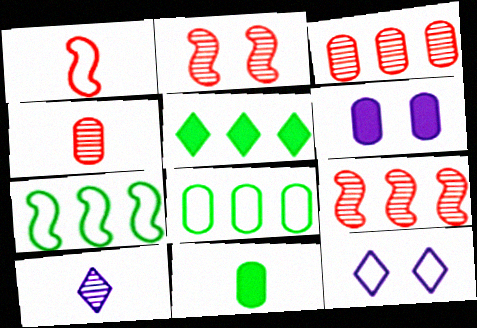[[1, 8, 12], 
[1, 10, 11], 
[4, 6, 8], 
[9, 11, 12]]